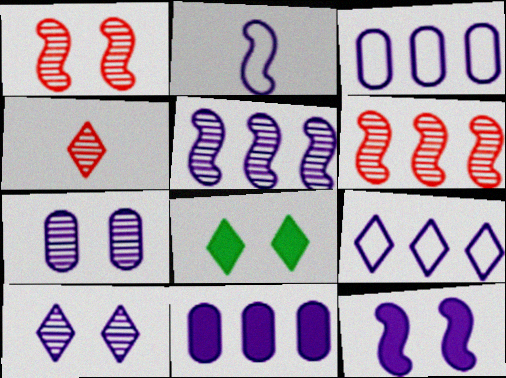[[2, 5, 12], 
[2, 10, 11], 
[4, 8, 9], 
[5, 9, 11]]